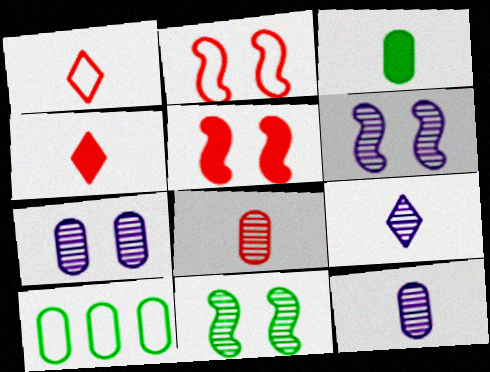[[4, 6, 10], 
[5, 9, 10]]